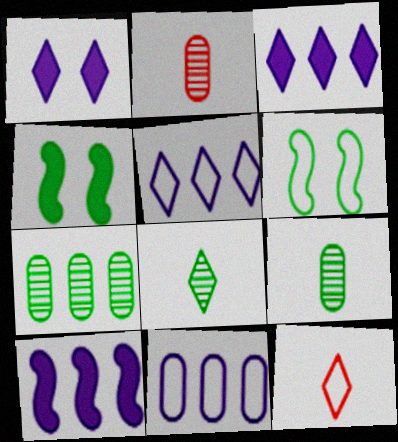[[2, 3, 6], 
[2, 4, 5], 
[6, 11, 12]]